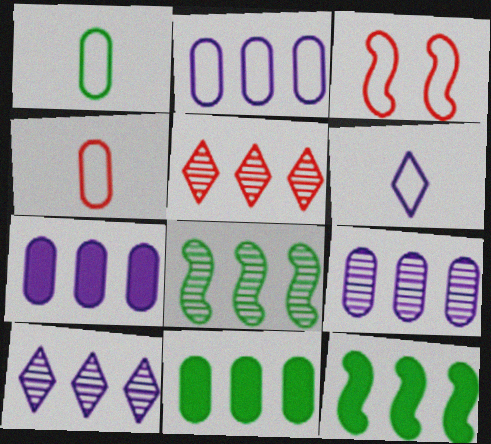[[2, 5, 12], 
[2, 7, 9], 
[5, 8, 9]]